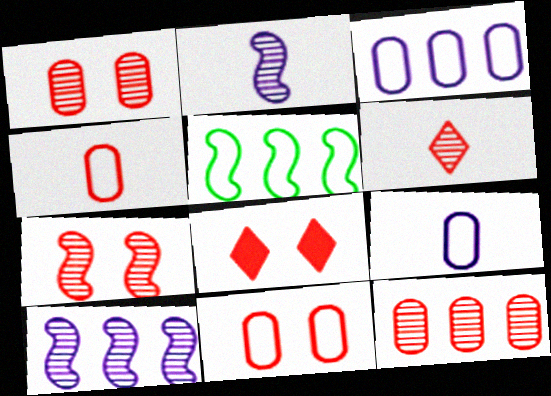[[6, 7, 12], 
[7, 8, 11]]